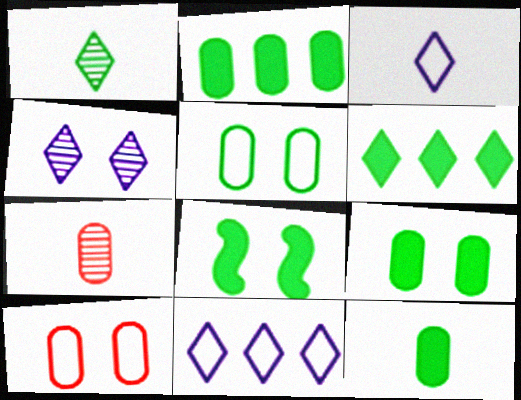[[2, 9, 12], 
[4, 8, 10], 
[6, 8, 12], 
[7, 8, 11]]